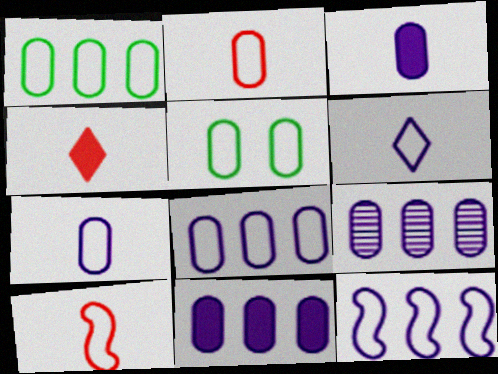[[2, 5, 8], 
[8, 9, 11]]